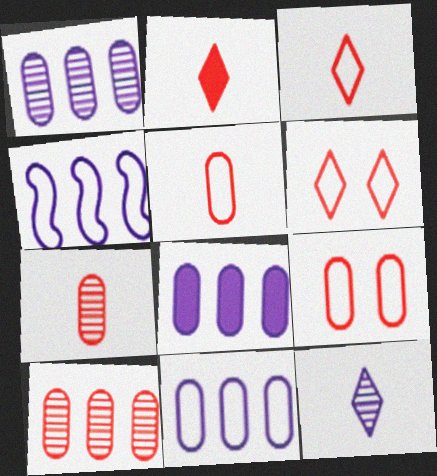[[1, 8, 11]]